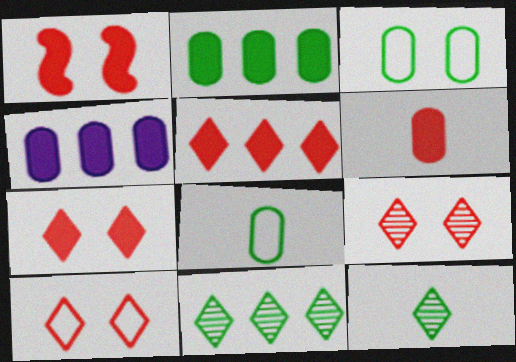[[1, 5, 6], 
[7, 9, 10]]